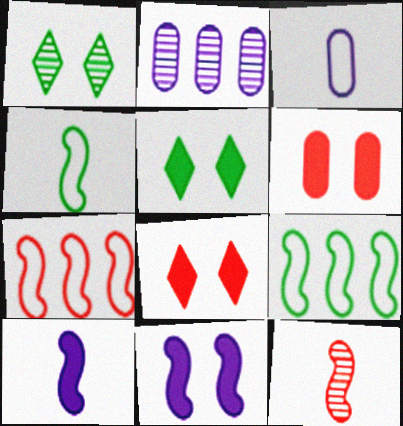[[1, 2, 12], 
[2, 4, 8], 
[4, 10, 12], 
[5, 6, 11], 
[9, 11, 12]]